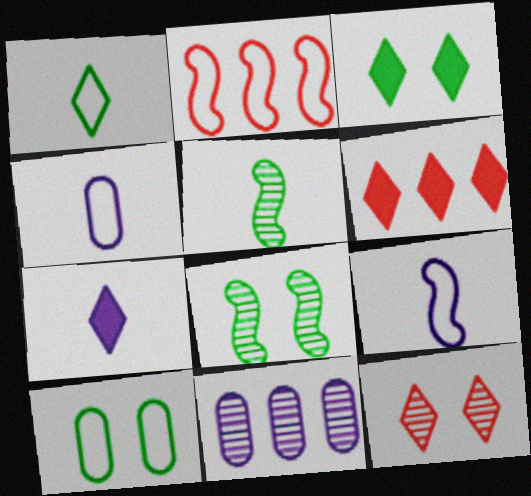[[3, 6, 7], 
[3, 8, 10], 
[4, 6, 8], 
[5, 11, 12]]